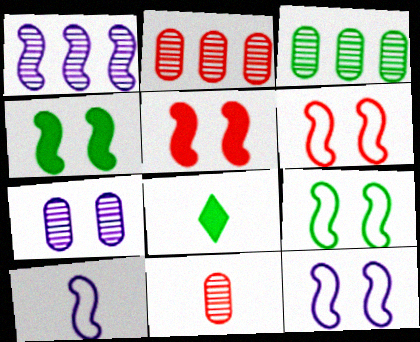[[2, 8, 12], 
[3, 7, 11], 
[3, 8, 9], 
[6, 9, 12], 
[8, 10, 11]]